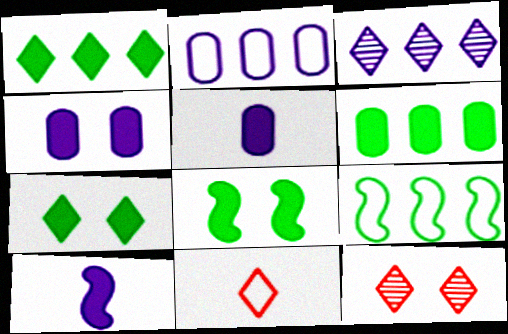[[3, 7, 11], 
[5, 9, 12]]